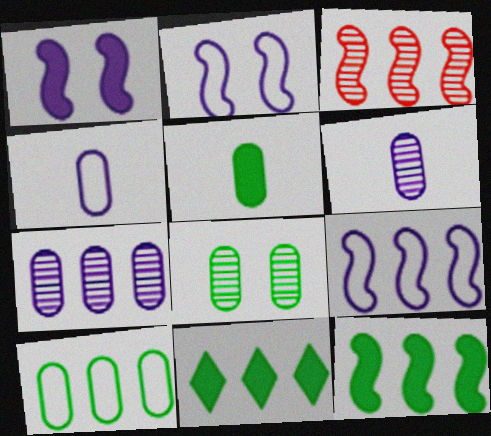[[3, 9, 12], 
[5, 8, 10]]